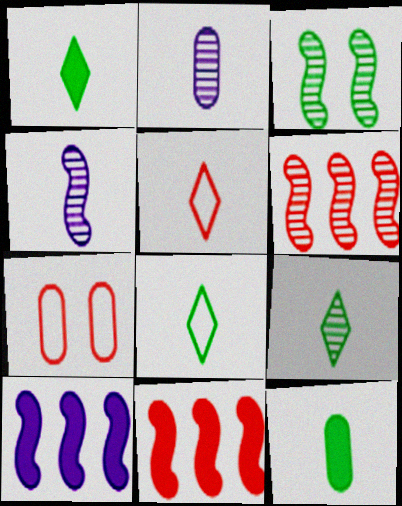[[1, 8, 9], 
[3, 4, 6], 
[4, 5, 12], 
[7, 9, 10]]